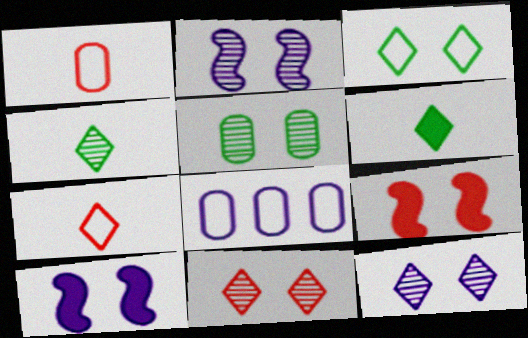[[2, 5, 11], 
[4, 8, 9]]